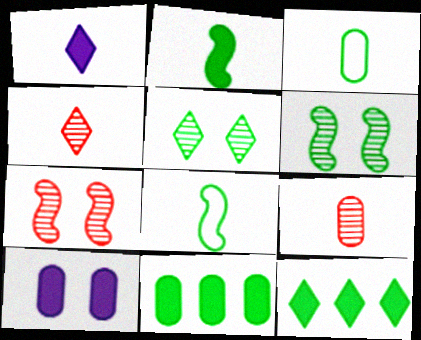[[1, 8, 9], 
[3, 6, 12], 
[5, 8, 11]]